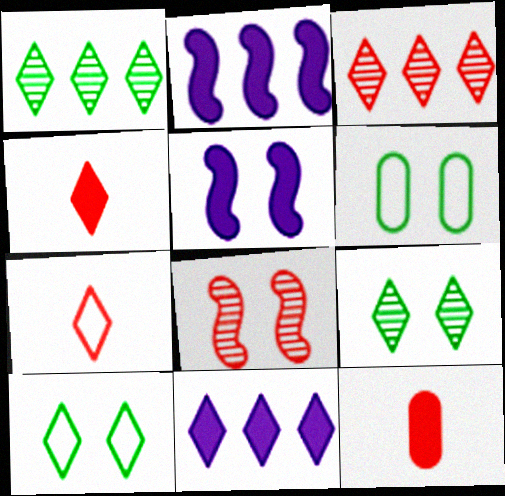[[7, 9, 11]]